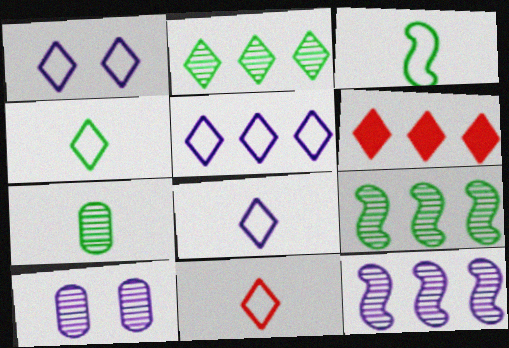[[1, 5, 8], 
[2, 5, 6], 
[3, 6, 10], 
[4, 8, 11]]